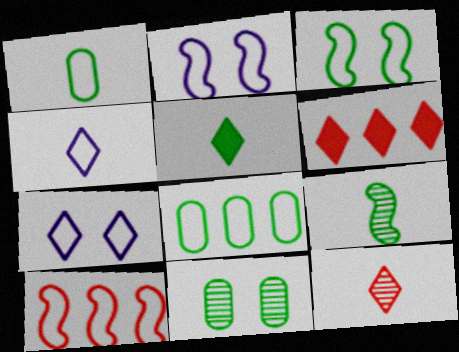[[1, 5, 9], 
[1, 7, 10], 
[4, 5, 12]]